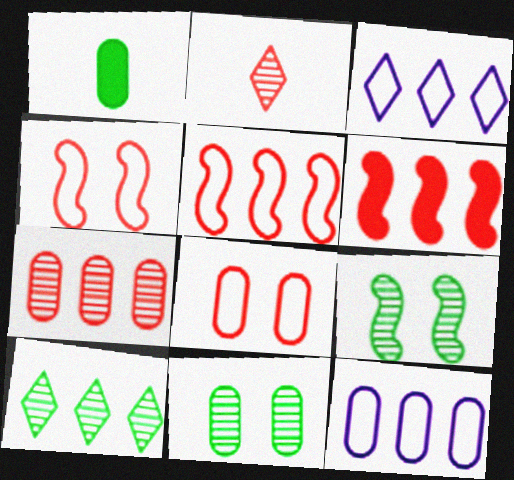[[2, 6, 8], 
[6, 10, 12]]